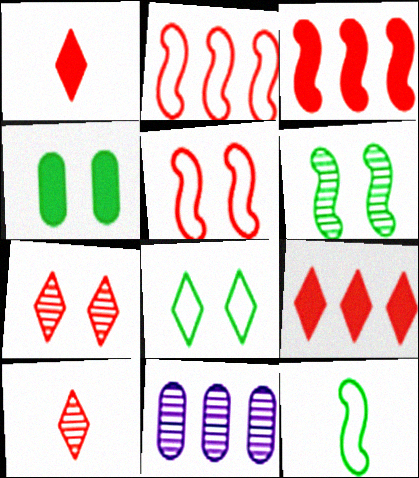[[4, 6, 8], 
[6, 10, 11]]